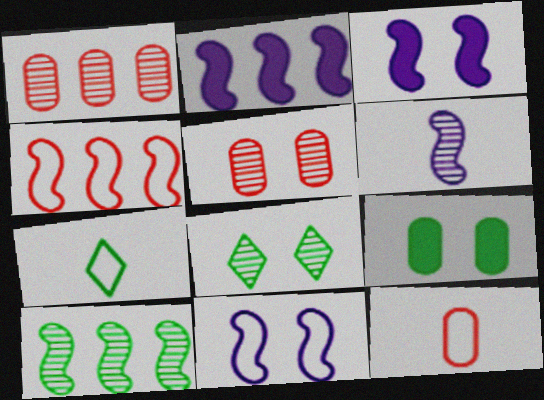[[1, 3, 7], 
[1, 6, 8], 
[2, 4, 10], 
[2, 5, 7], 
[2, 6, 11], 
[2, 8, 12], 
[7, 9, 10]]